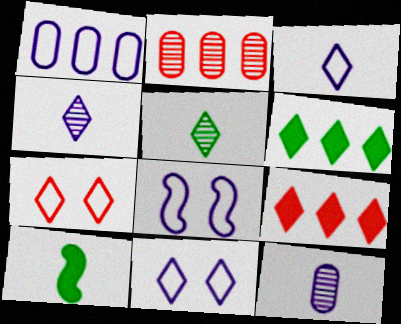[[1, 3, 8], 
[2, 10, 11], 
[4, 6, 7], 
[5, 9, 11]]